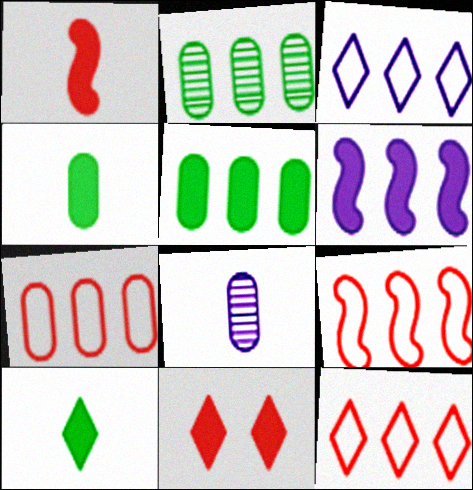[[2, 6, 12], 
[4, 6, 11], 
[7, 9, 12]]